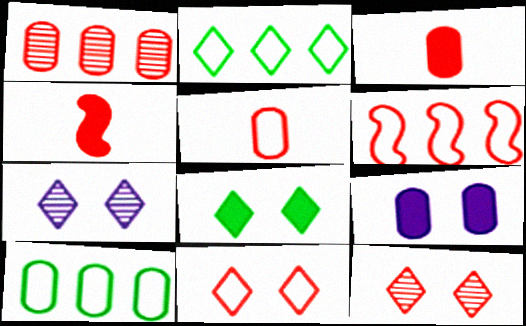[[1, 4, 11], 
[3, 6, 12], 
[4, 7, 10], 
[5, 6, 11], 
[7, 8, 11]]